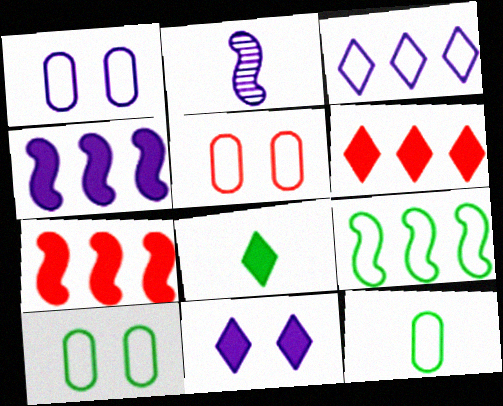[[1, 5, 10], 
[2, 6, 10], 
[6, 8, 11]]